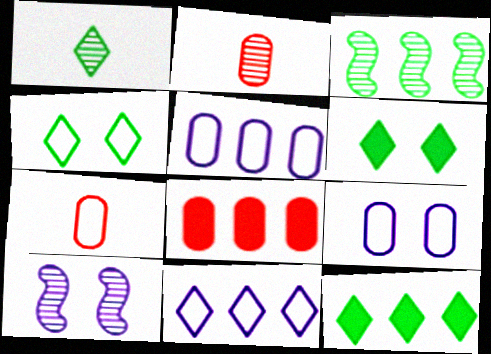[[1, 4, 12], 
[3, 8, 11], 
[7, 10, 12]]